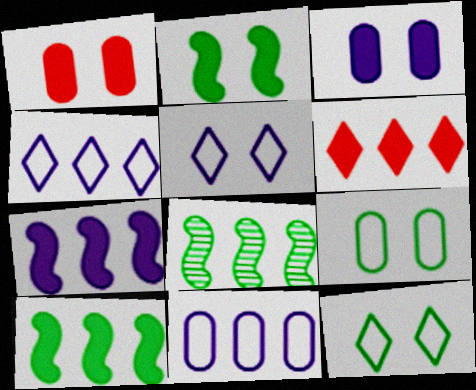[[6, 8, 11]]